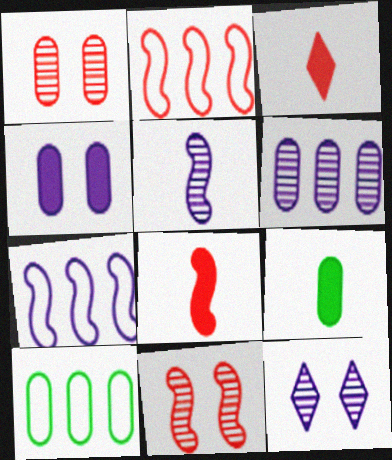[[1, 2, 3], 
[2, 8, 11], 
[2, 9, 12], 
[5, 6, 12], 
[8, 10, 12]]